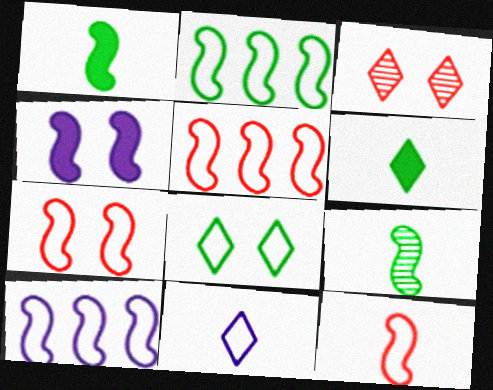[[2, 5, 10], 
[4, 5, 9], 
[5, 7, 12]]